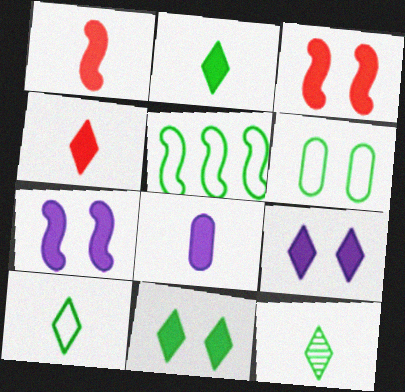[[1, 2, 8], 
[2, 10, 12], 
[5, 6, 10]]